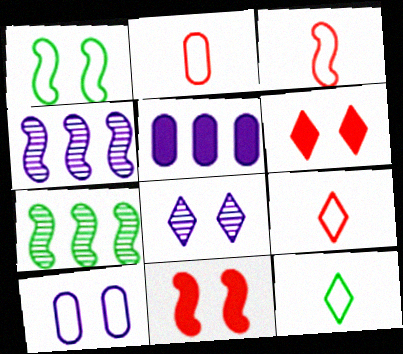[[2, 3, 9]]